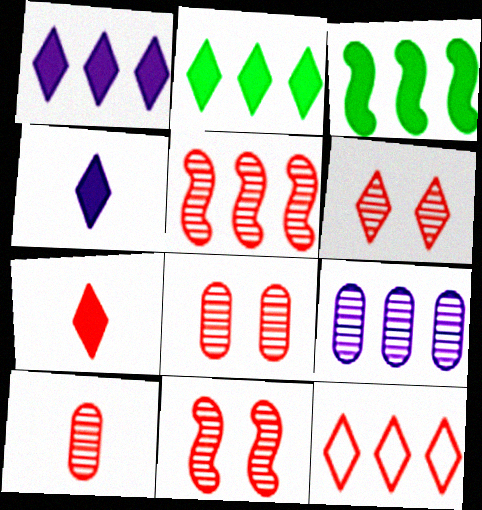[[3, 9, 12], 
[5, 6, 10], 
[6, 7, 12], 
[6, 8, 11]]